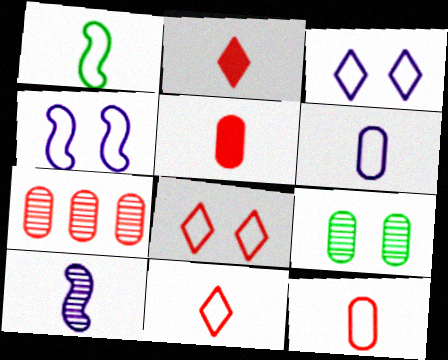[[1, 6, 11]]